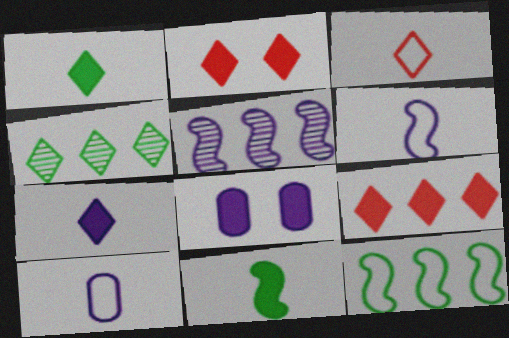[[8, 9, 11]]